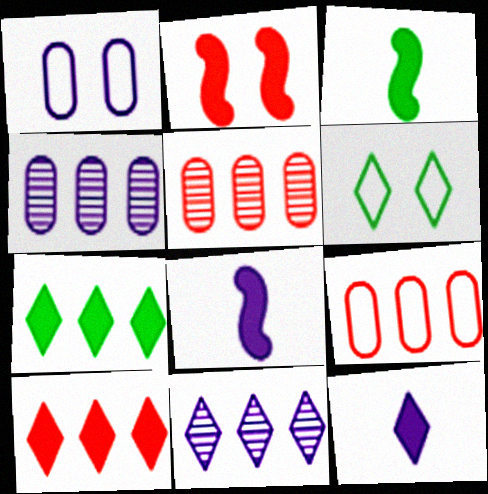[[1, 8, 11], 
[5, 6, 8]]